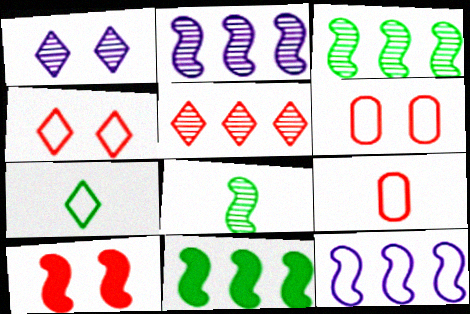[[1, 9, 11], 
[5, 9, 10], 
[6, 7, 12], 
[8, 10, 12]]